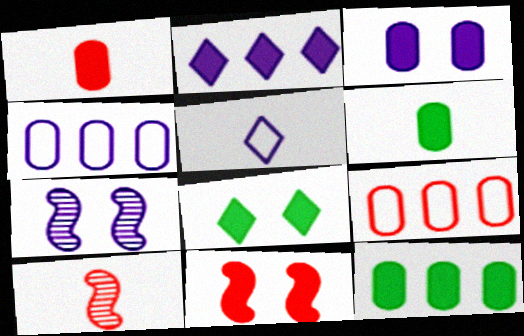[[1, 3, 12], 
[2, 6, 11], 
[3, 8, 11], 
[4, 8, 10], 
[5, 6, 10]]